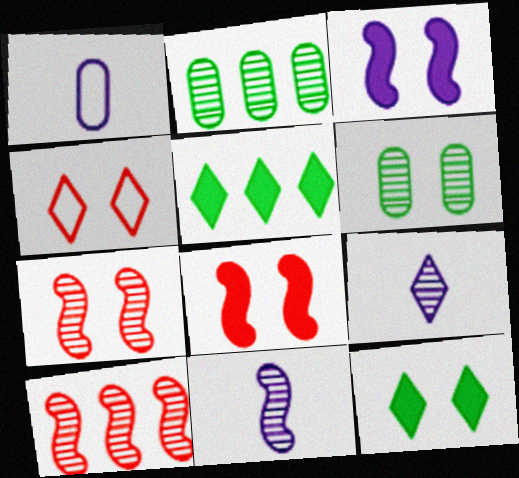[[1, 5, 7], 
[1, 10, 12], 
[2, 7, 9], 
[3, 4, 6], 
[4, 5, 9], 
[6, 9, 10]]